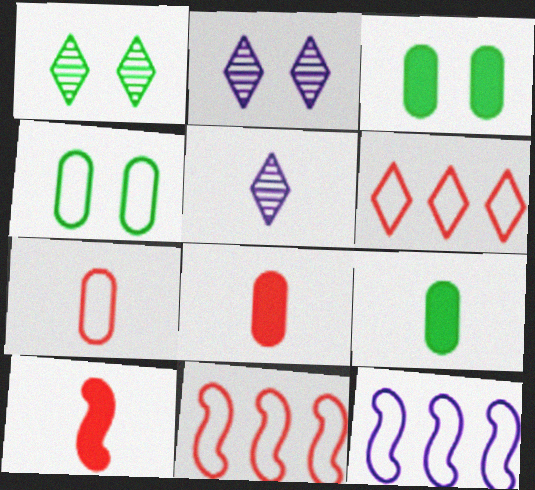[[1, 8, 12], 
[2, 9, 11], 
[3, 5, 11]]